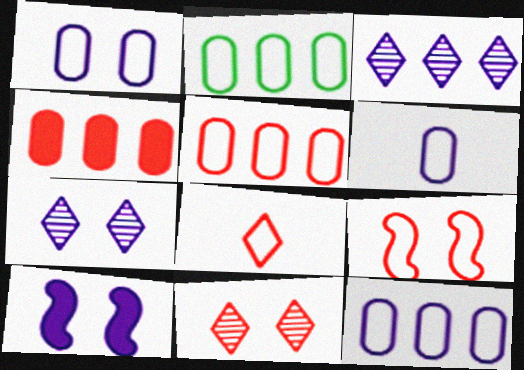[[1, 6, 12], 
[1, 7, 10], 
[2, 5, 12], 
[3, 6, 10], 
[5, 8, 9]]